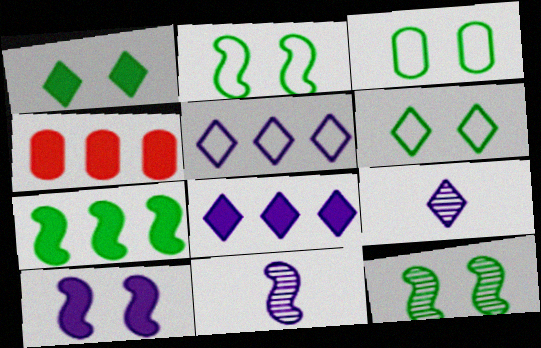[[1, 3, 12], 
[2, 3, 6], 
[2, 4, 9], 
[4, 6, 11], 
[4, 7, 8]]